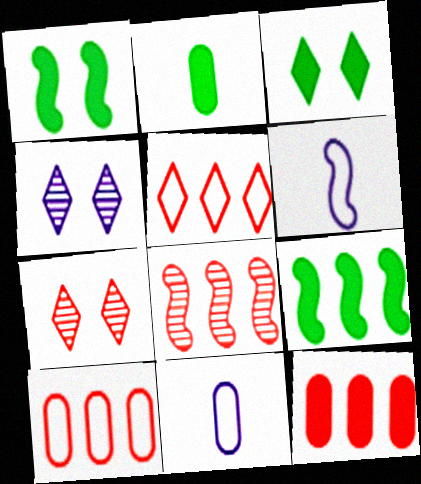[[1, 6, 8], 
[2, 3, 9], 
[3, 8, 11], 
[5, 8, 12], 
[7, 9, 11]]